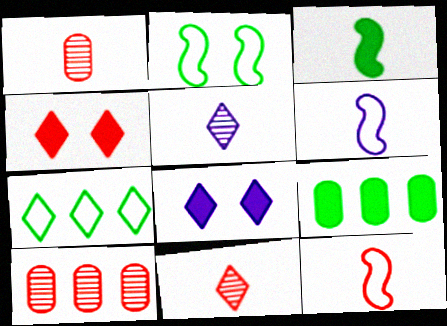[[4, 5, 7], 
[4, 10, 12], 
[7, 8, 11]]